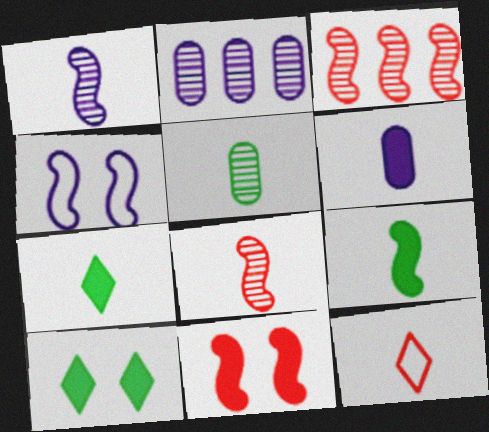[[3, 4, 9]]